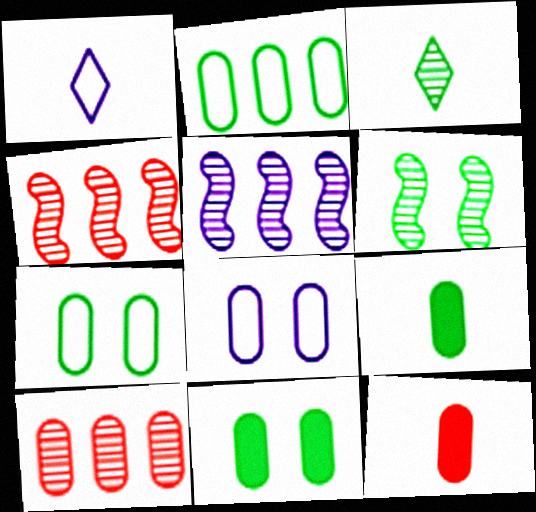[[1, 4, 11], 
[8, 9, 10]]